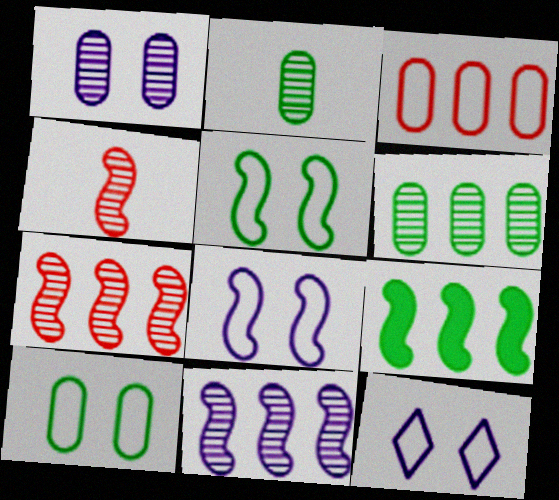[[4, 8, 9]]